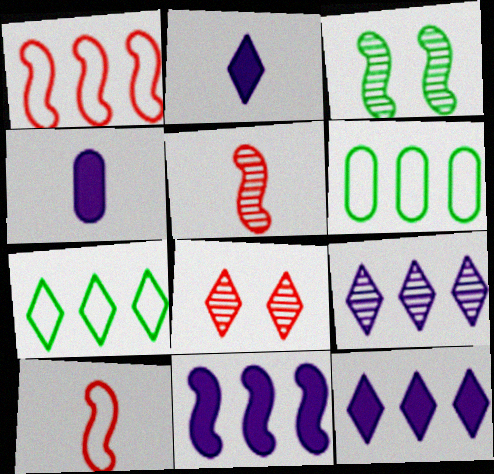[[2, 7, 8], 
[3, 10, 11]]